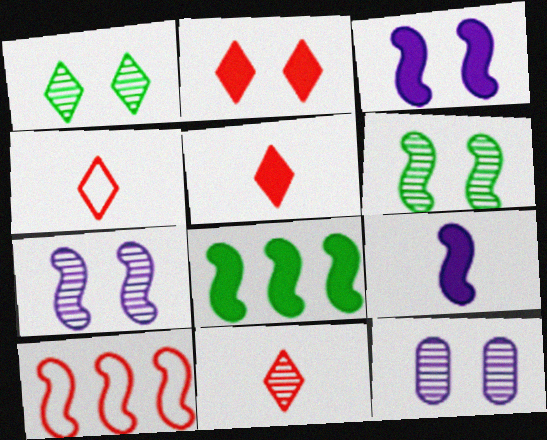[[4, 5, 11], 
[4, 8, 12], 
[6, 9, 10]]